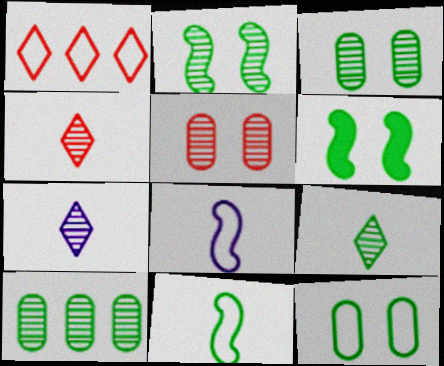[[1, 8, 12], 
[2, 9, 10], 
[4, 7, 9]]